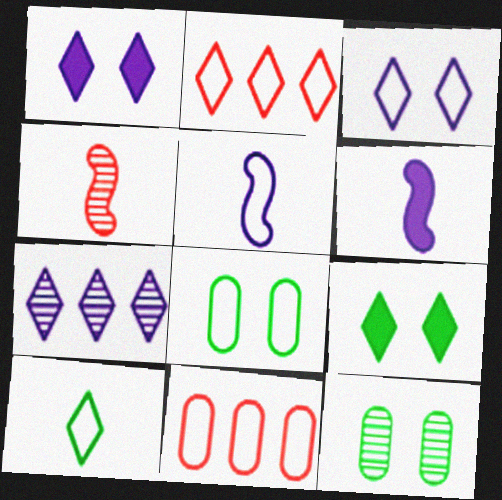[[2, 3, 10], 
[2, 5, 8], 
[2, 6, 12], 
[4, 7, 12]]